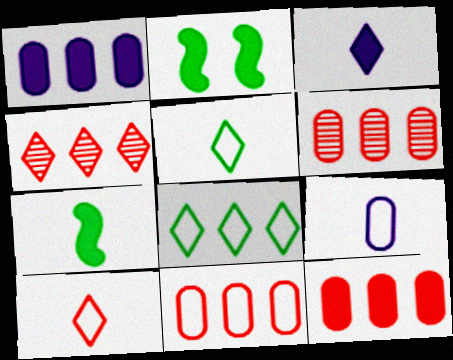[[2, 3, 12], 
[2, 4, 9], 
[6, 11, 12]]